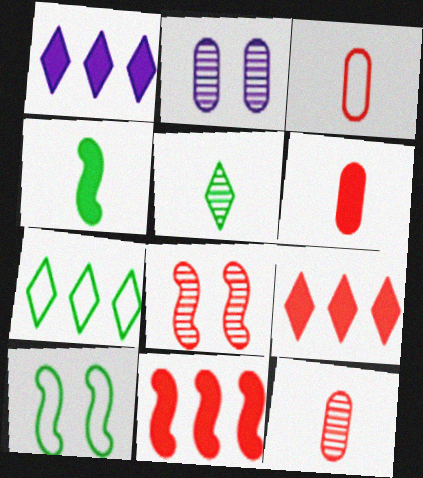[[1, 10, 12], 
[3, 6, 12], 
[3, 8, 9]]